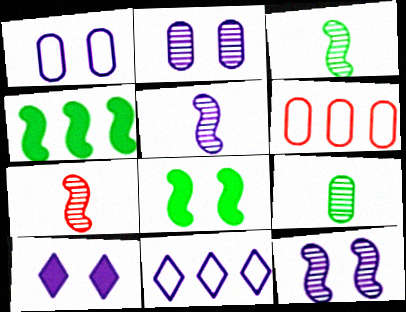[[1, 10, 12], 
[3, 5, 7], 
[3, 6, 10]]